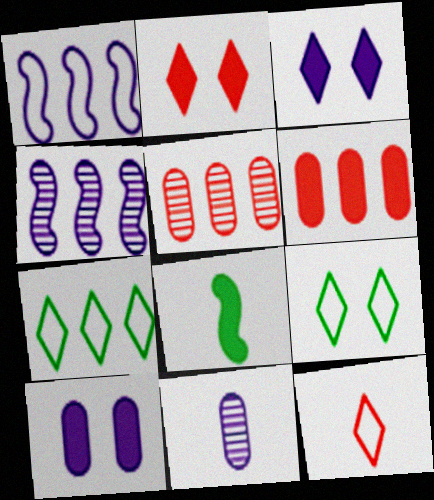[[1, 3, 11], 
[3, 6, 8], 
[4, 6, 7], 
[8, 11, 12]]